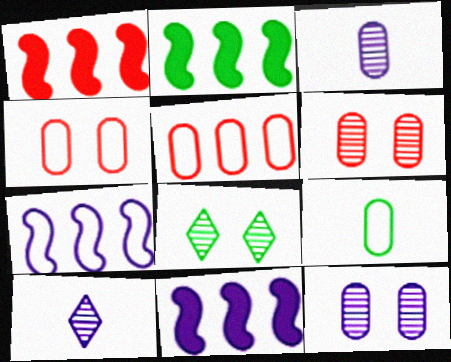[[1, 2, 11], 
[2, 4, 10], 
[2, 8, 9]]